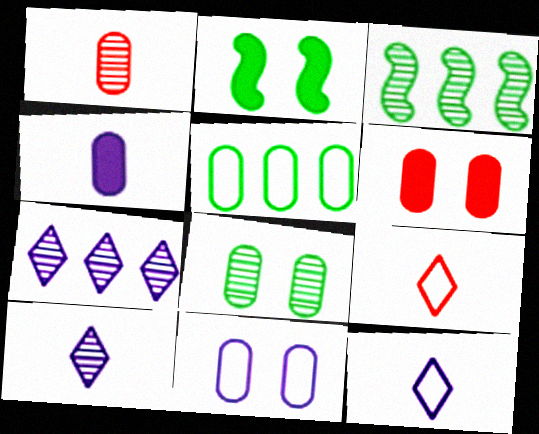[[3, 6, 12], 
[6, 8, 11]]